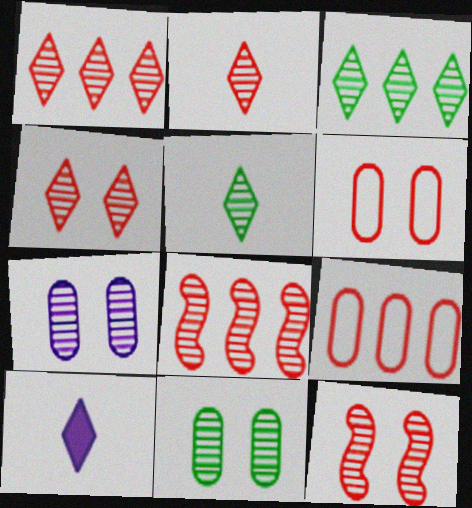[[1, 2, 4], 
[5, 7, 8]]